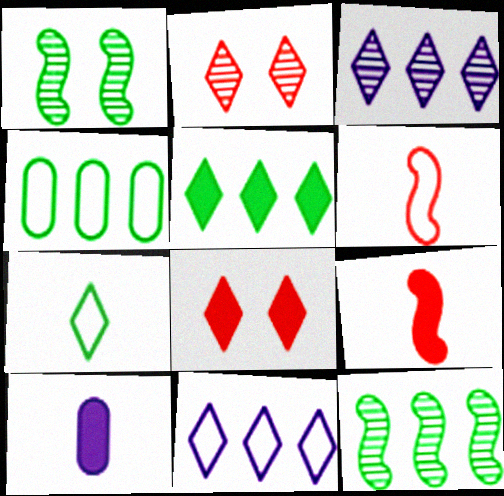[[3, 7, 8], 
[4, 5, 12]]